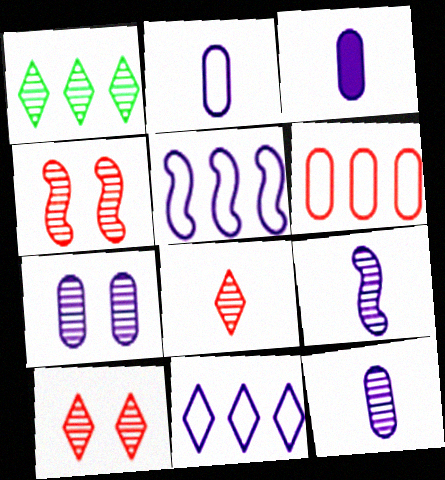[[1, 4, 12], 
[2, 3, 12]]